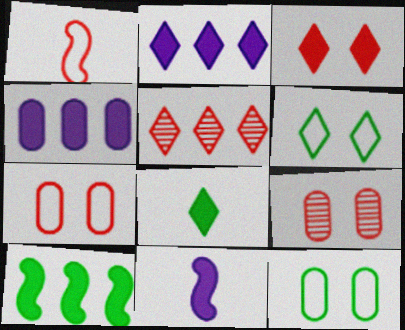[[2, 3, 8], 
[5, 11, 12]]